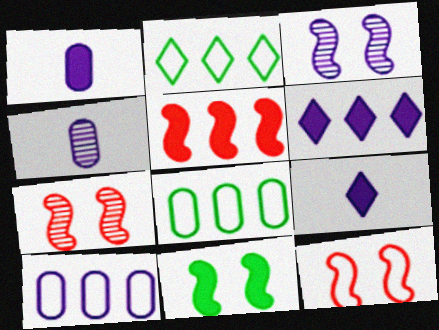[[1, 2, 7], 
[3, 9, 10], 
[3, 11, 12], 
[7, 8, 9]]